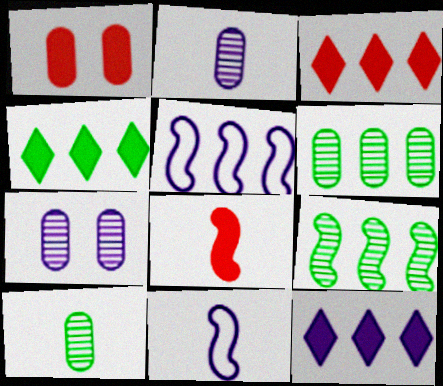[[1, 3, 8], 
[3, 4, 12], 
[3, 5, 6], 
[7, 11, 12]]